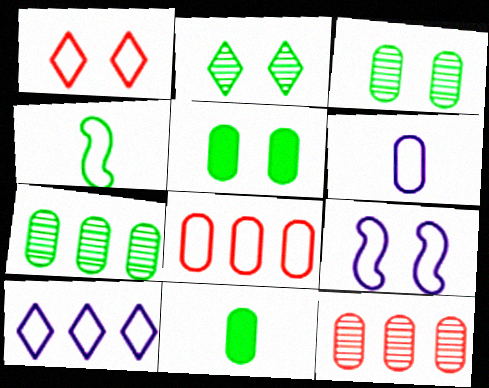[[5, 6, 12], 
[6, 9, 10]]